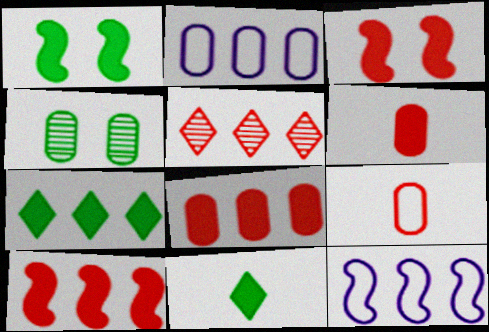[[2, 4, 6], 
[3, 5, 9]]